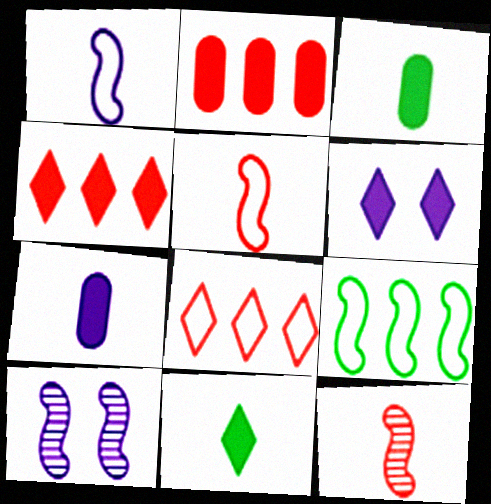[[3, 8, 10], 
[4, 6, 11]]